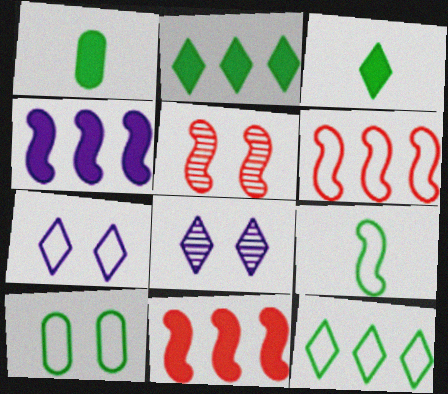[[1, 6, 8], 
[4, 5, 9], 
[9, 10, 12]]